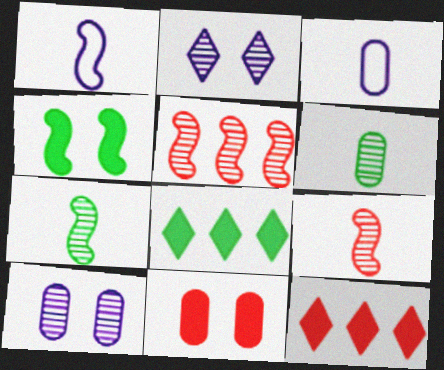[[1, 4, 5], 
[2, 5, 6]]